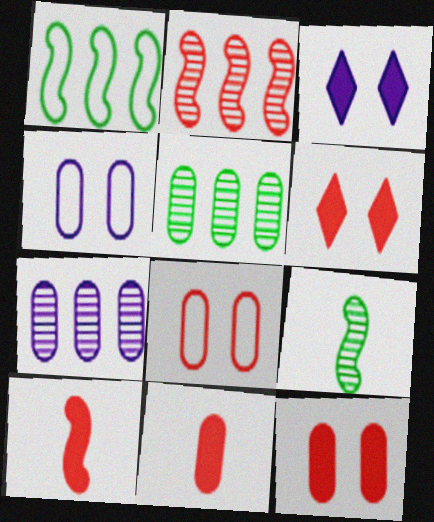[[4, 5, 11]]